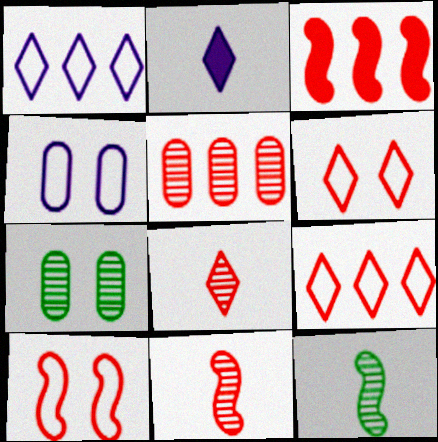[[3, 5, 9], 
[3, 10, 11]]